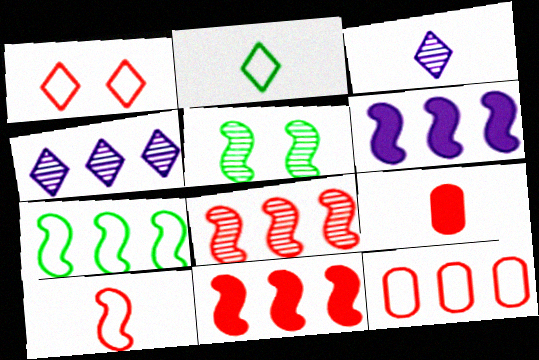[[1, 8, 9], 
[1, 10, 12], 
[5, 6, 10], 
[6, 7, 8]]